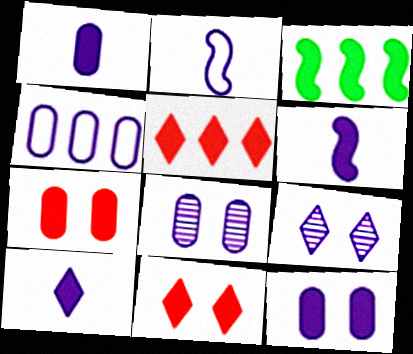[[1, 3, 11], 
[1, 4, 8], 
[1, 6, 10], 
[3, 7, 10], 
[4, 6, 9]]